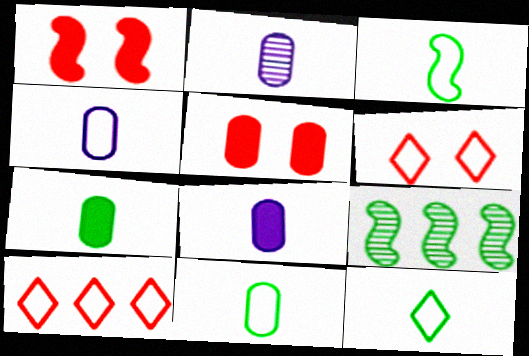[[2, 4, 8], 
[3, 11, 12], 
[6, 8, 9]]